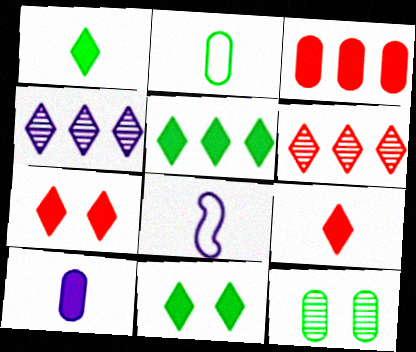[[1, 5, 11]]